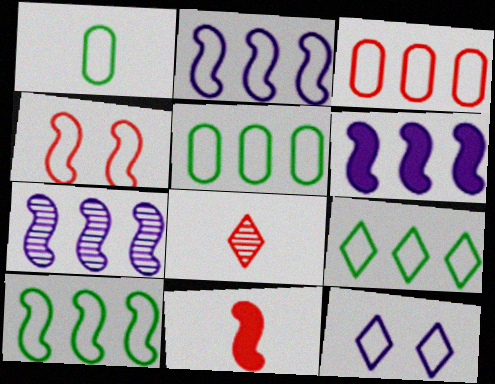[[2, 3, 9], 
[2, 6, 7], 
[5, 9, 10]]